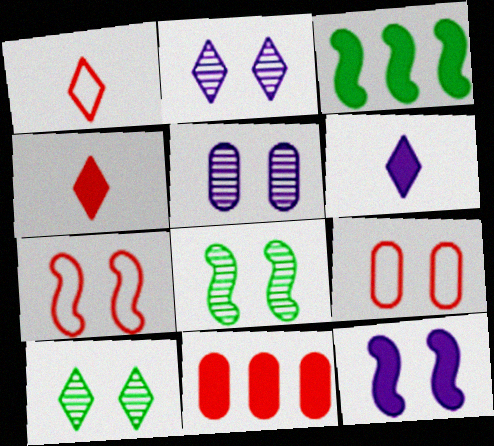[[1, 3, 5], 
[7, 8, 12], 
[9, 10, 12]]